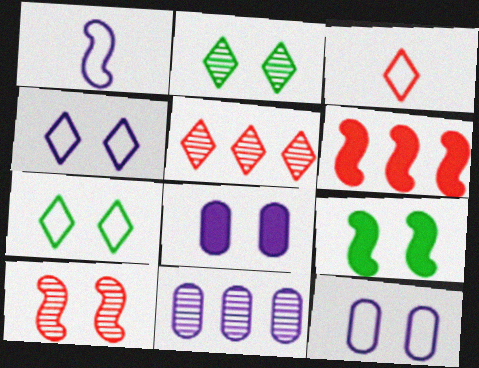[[3, 9, 11], 
[7, 8, 10]]